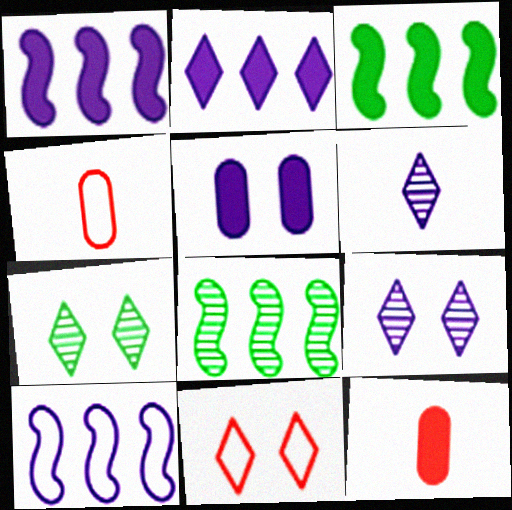[[1, 4, 7], 
[3, 4, 9], 
[5, 6, 10], 
[7, 10, 12]]